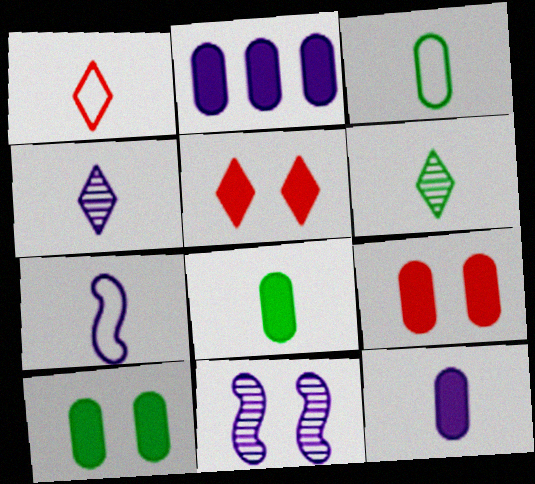[[1, 3, 7], 
[2, 8, 9], 
[4, 7, 12]]